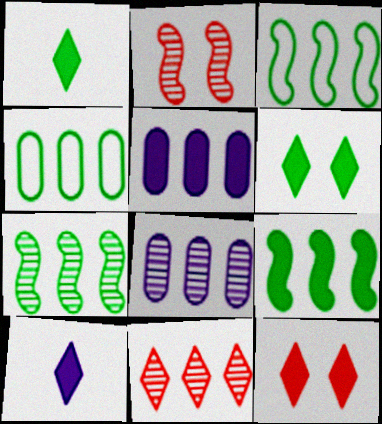[[2, 4, 10], 
[3, 5, 11], 
[3, 7, 9], 
[7, 8, 11]]